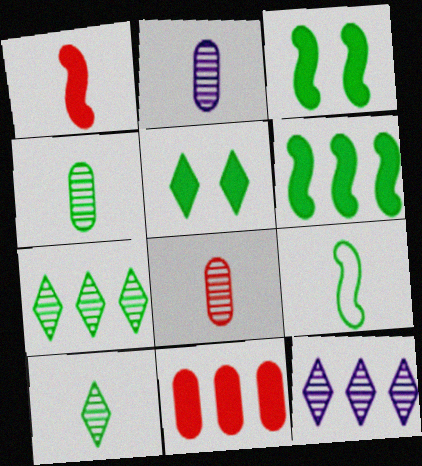[[2, 4, 8]]